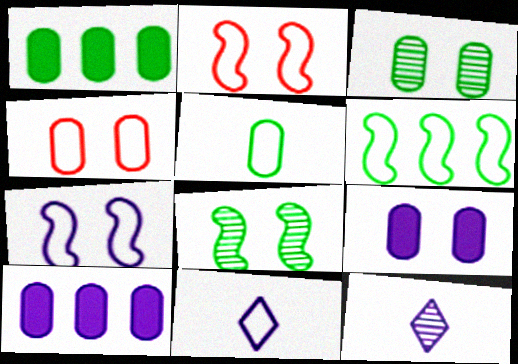[[1, 2, 12], 
[1, 3, 5], 
[3, 4, 9], 
[4, 6, 11], 
[7, 10, 12]]